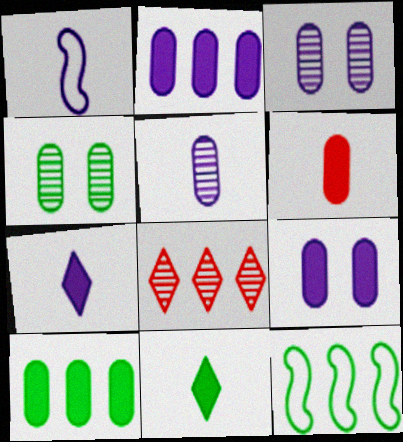[[1, 5, 7], 
[2, 8, 12], 
[4, 11, 12], 
[6, 9, 10]]